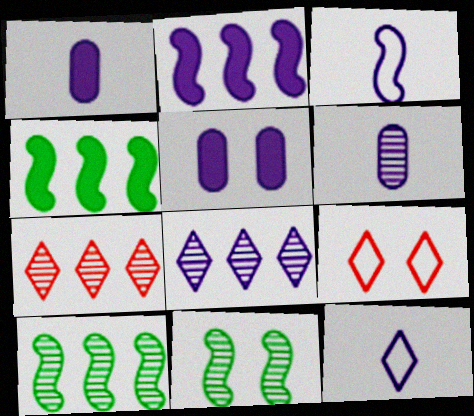[[1, 9, 10], 
[3, 5, 8], 
[4, 6, 9], 
[5, 9, 11], 
[6, 7, 11]]